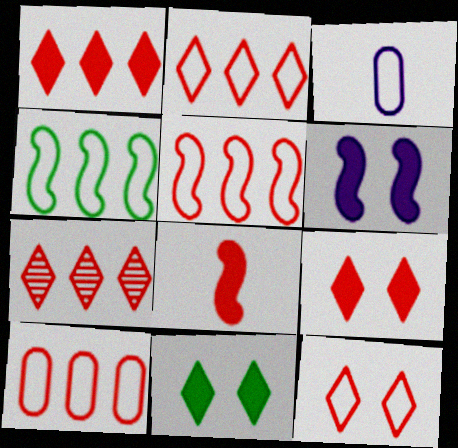[[1, 2, 7], 
[2, 5, 10], 
[3, 4, 12]]